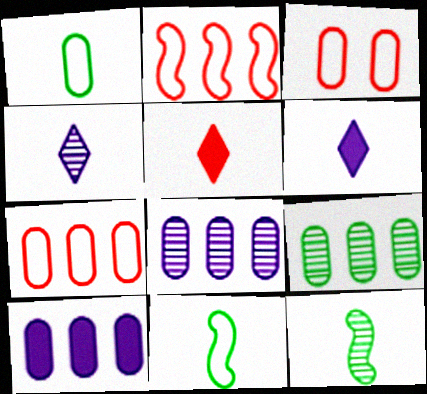[[7, 9, 10]]